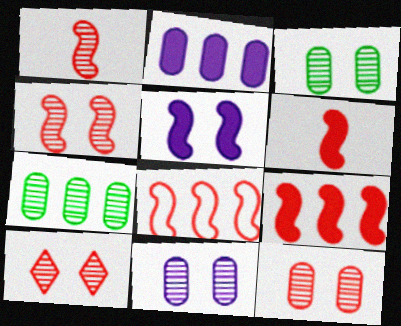[[3, 11, 12], 
[4, 6, 8], 
[4, 10, 12]]